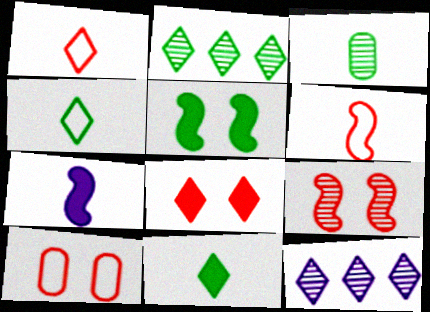[[1, 3, 7], 
[2, 7, 10], 
[3, 9, 12], 
[4, 8, 12], 
[8, 9, 10]]